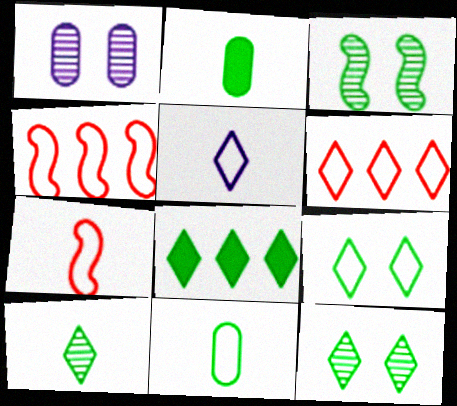[[1, 7, 8], 
[3, 8, 11], 
[5, 6, 9], 
[5, 7, 11], 
[8, 9, 10]]